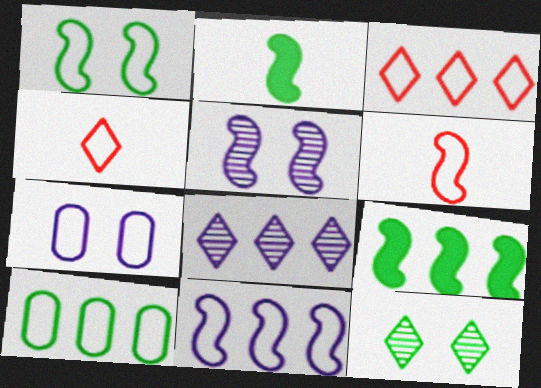[[1, 6, 11], 
[2, 10, 12], 
[3, 10, 11], 
[5, 6, 9]]